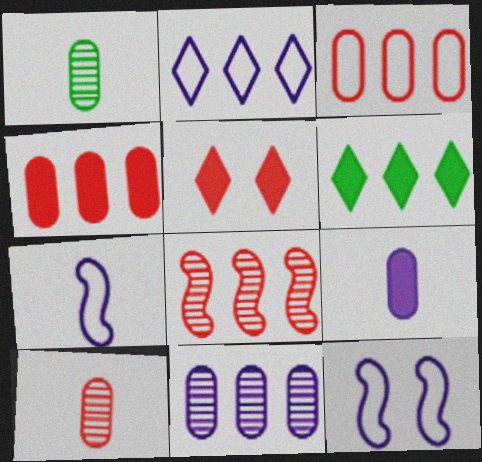[[6, 10, 12]]